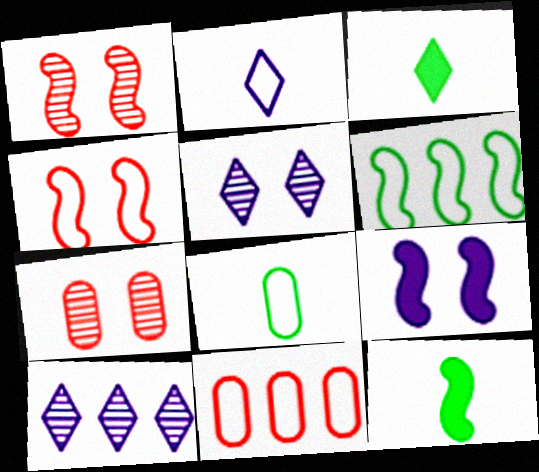[[5, 11, 12]]